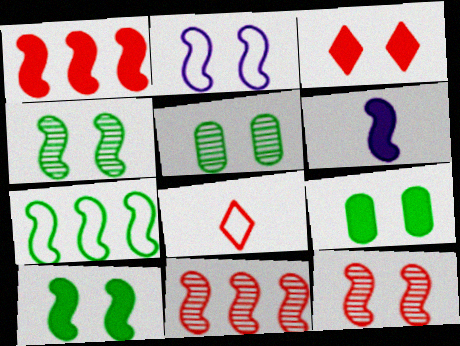[[1, 6, 10], 
[2, 3, 5], 
[2, 10, 12], 
[6, 7, 12]]